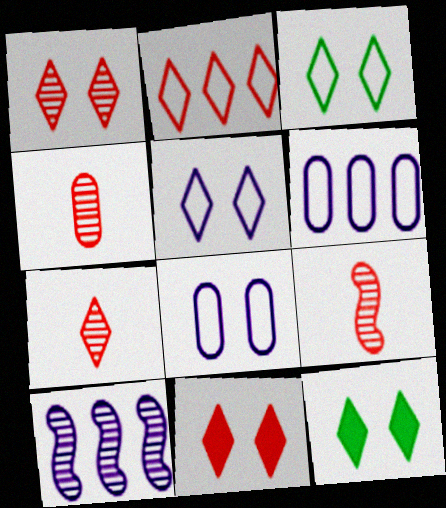[[1, 5, 12], 
[2, 7, 11], 
[4, 7, 9], 
[6, 9, 12]]